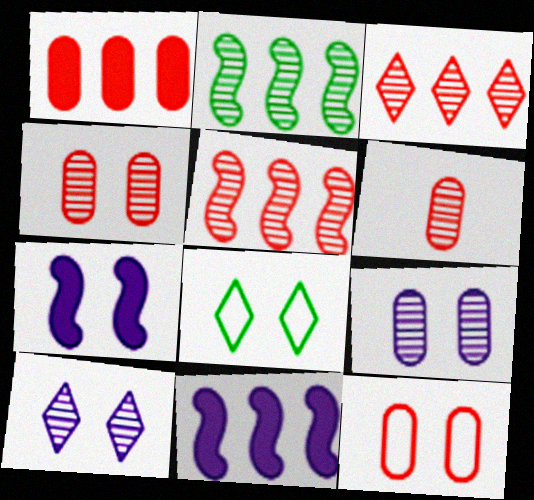[[1, 6, 12], 
[2, 6, 10], 
[4, 7, 8], 
[6, 8, 11]]